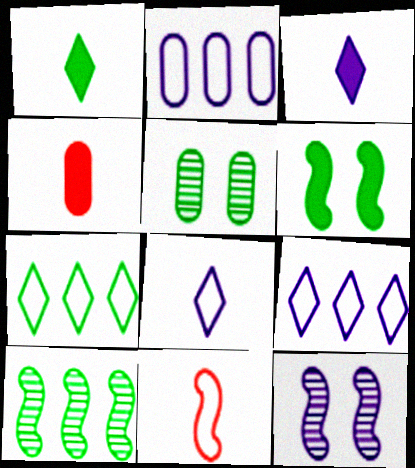[[2, 3, 12], 
[2, 4, 5], 
[4, 7, 12]]